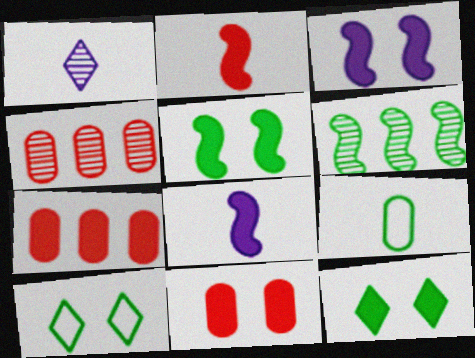[[1, 2, 9], 
[3, 11, 12], 
[4, 8, 10], 
[6, 9, 12], 
[7, 8, 12]]